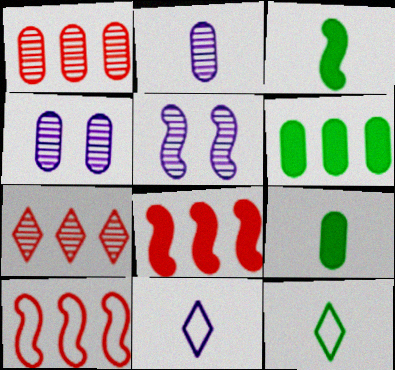[[3, 5, 10], 
[4, 8, 12]]